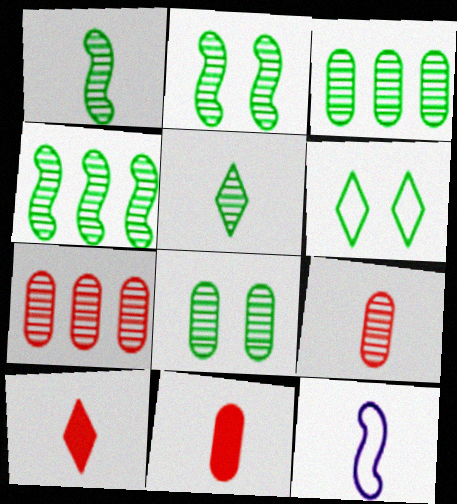[[1, 2, 4], 
[2, 3, 5], 
[4, 5, 8], 
[5, 11, 12]]